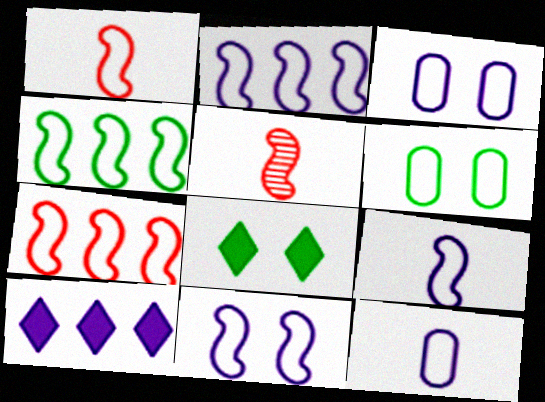[[1, 4, 11], 
[2, 4, 7], 
[2, 9, 11], 
[5, 6, 10]]